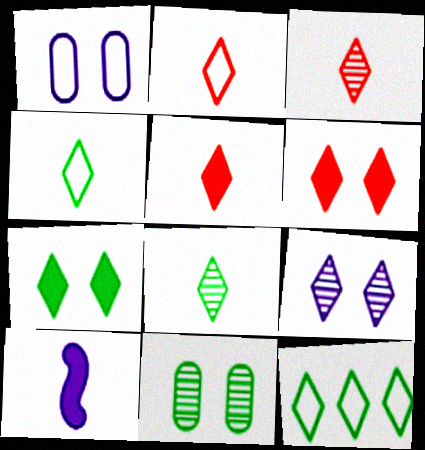[[2, 3, 5], 
[5, 9, 12], 
[7, 8, 12]]